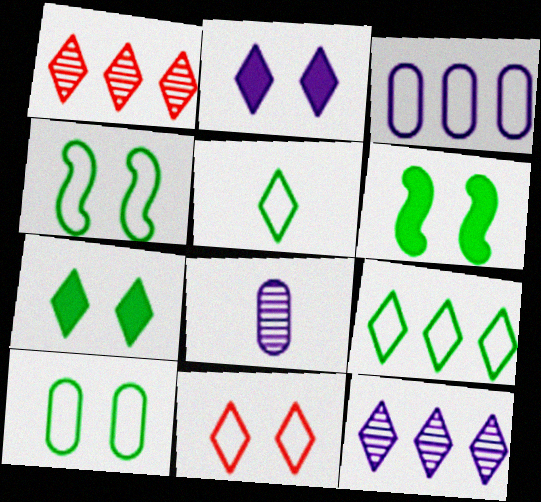[[1, 2, 5]]